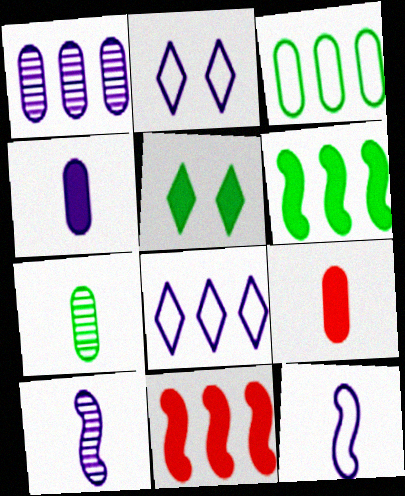[[2, 7, 11], 
[4, 5, 11]]